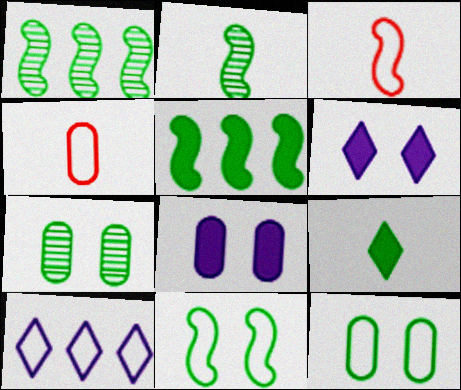[[1, 4, 6], 
[1, 9, 12], 
[2, 5, 11], 
[3, 10, 12], 
[4, 10, 11]]